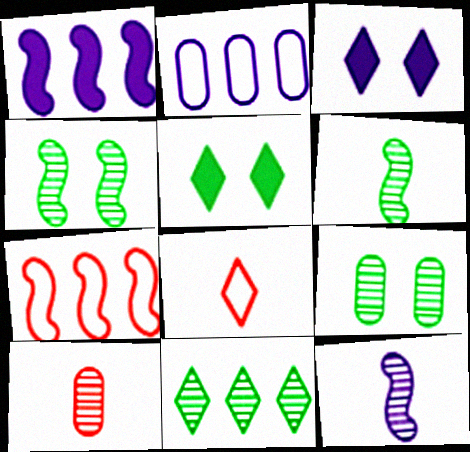[[1, 8, 9], 
[2, 3, 12], 
[3, 8, 11], 
[6, 9, 11]]